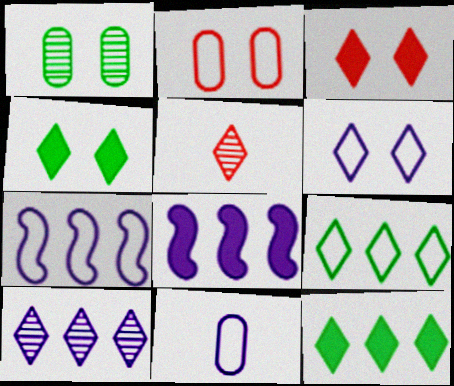[[5, 6, 12], 
[6, 7, 11]]